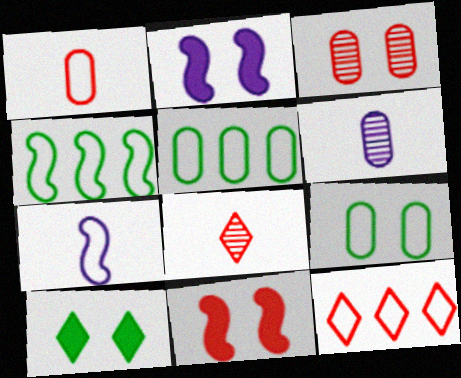[[2, 5, 8], 
[7, 9, 12]]